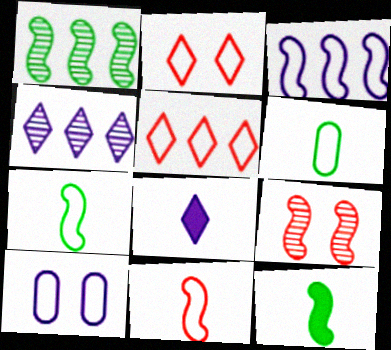[[2, 3, 6], 
[3, 9, 12], 
[5, 7, 10]]